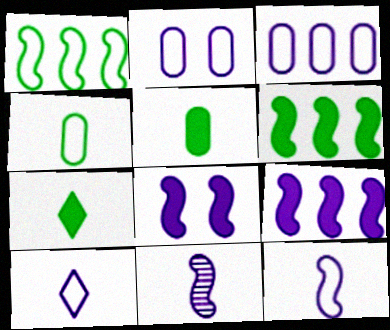[]